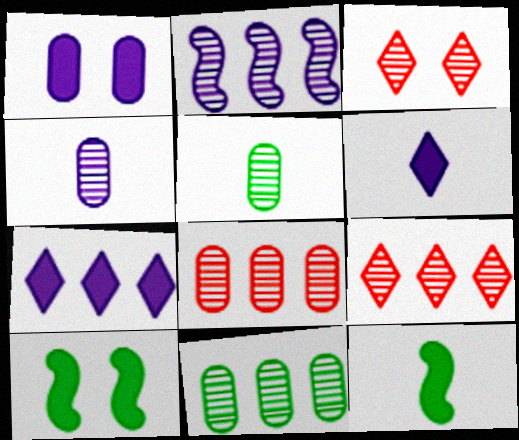[[2, 3, 5], 
[2, 9, 11]]